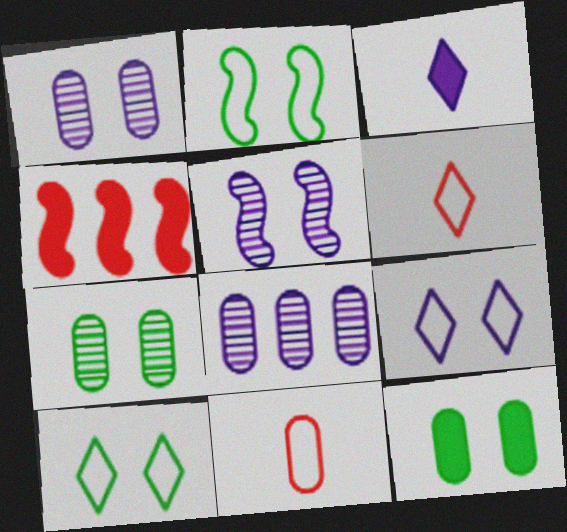[[3, 4, 12], 
[8, 11, 12]]